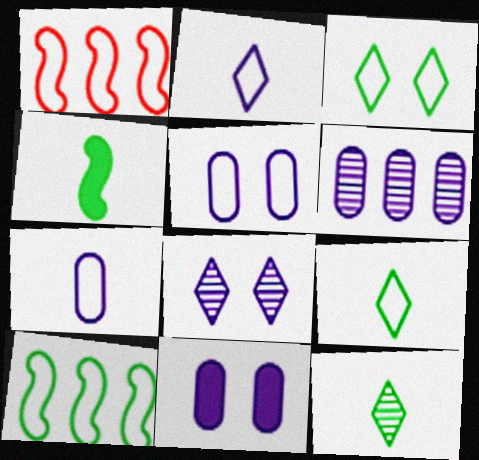[[1, 3, 7], 
[1, 5, 9], 
[1, 11, 12], 
[6, 7, 11]]